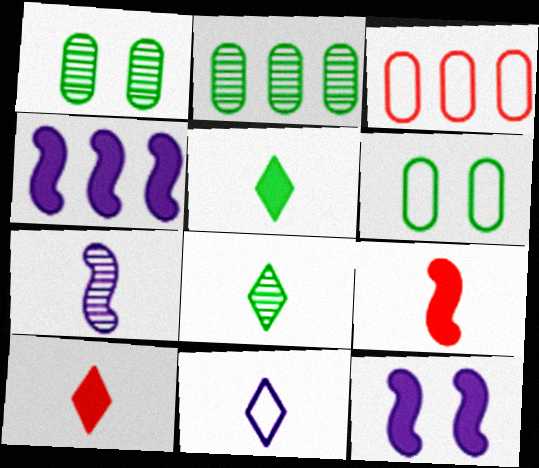[[3, 8, 12], 
[8, 10, 11]]